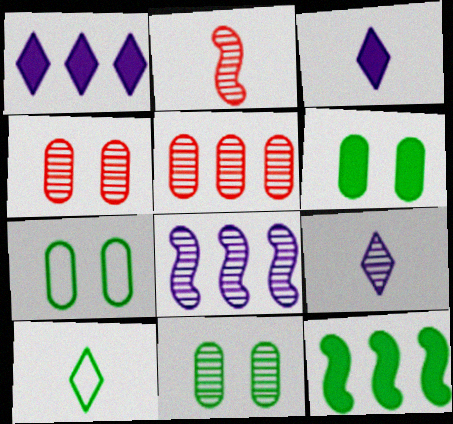[[1, 2, 7], 
[6, 7, 11], 
[10, 11, 12]]